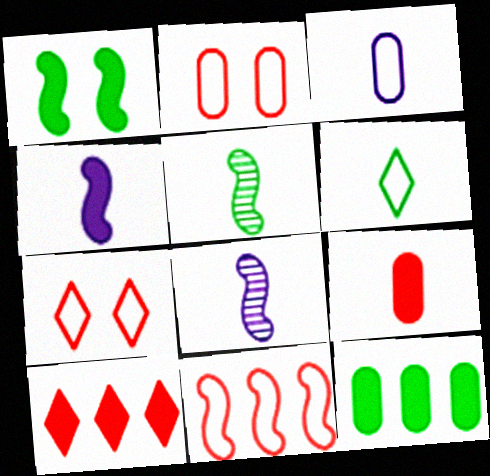[[1, 8, 11], 
[6, 8, 9], 
[7, 8, 12]]